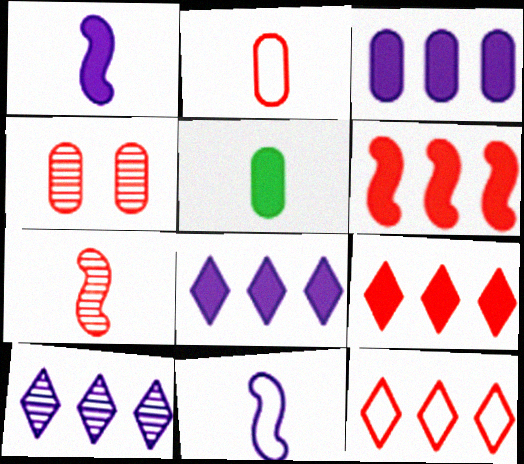[]